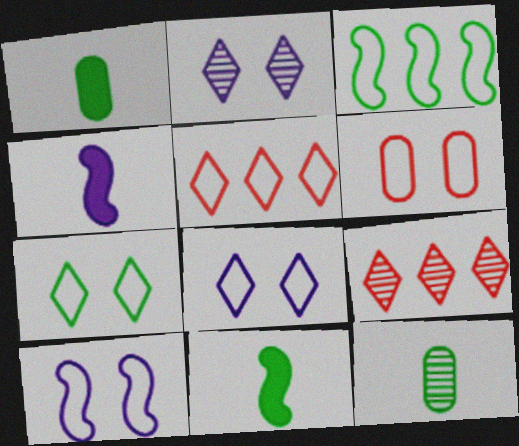[[1, 9, 10], 
[6, 7, 10]]